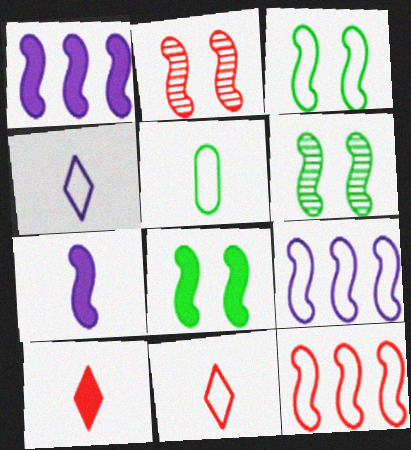[[3, 6, 8], 
[6, 7, 12]]